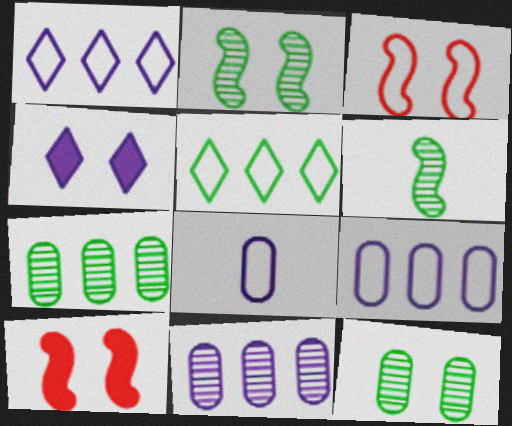[[3, 4, 12], 
[3, 5, 8]]